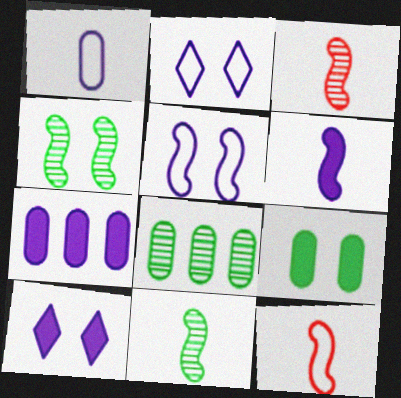[[6, 7, 10], 
[6, 11, 12], 
[8, 10, 12]]